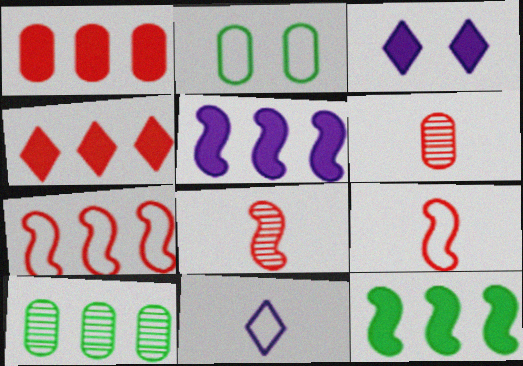[[2, 7, 11], 
[3, 9, 10]]